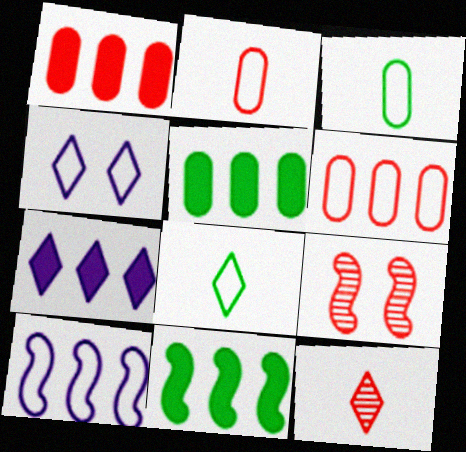[[1, 7, 11], 
[3, 7, 9]]